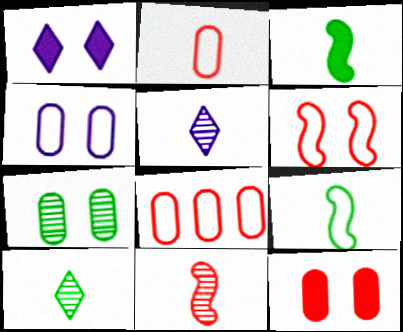[[1, 6, 7], 
[2, 3, 5], 
[4, 7, 12]]